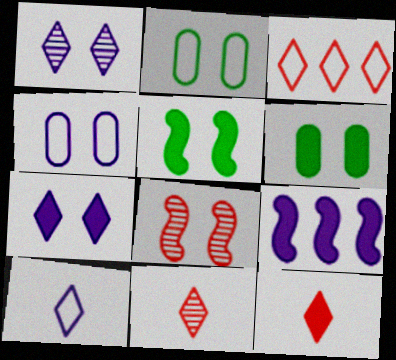[[2, 7, 8], 
[2, 9, 11], 
[6, 9, 12]]